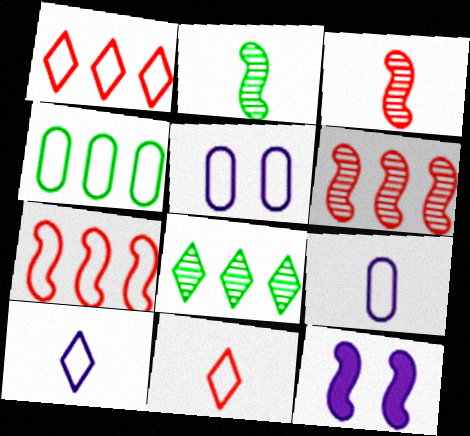[[2, 7, 12]]